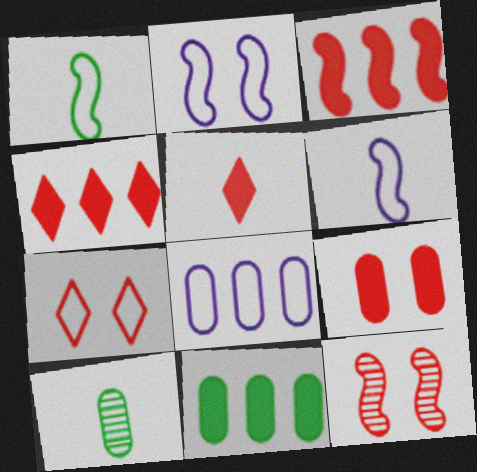[[1, 7, 8], 
[2, 4, 10], 
[3, 5, 9], 
[5, 6, 10], 
[7, 9, 12], 
[8, 9, 10]]